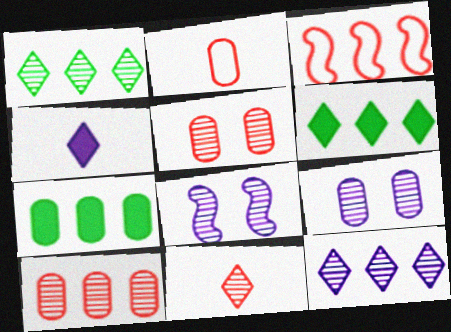[[2, 6, 8], 
[2, 7, 9], 
[3, 7, 12]]